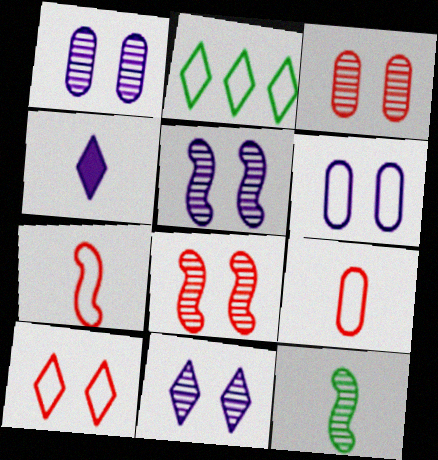[[1, 5, 11], 
[2, 6, 7], 
[4, 9, 12]]